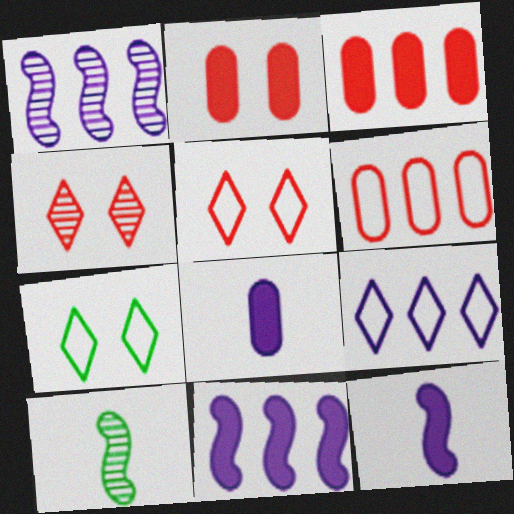[[2, 9, 10]]